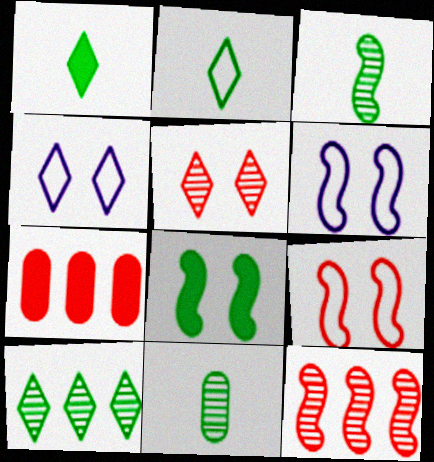[[3, 4, 7]]